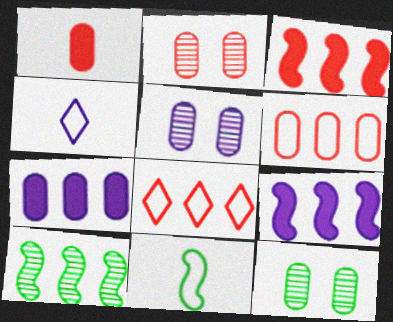[[1, 2, 6], 
[2, 5, 12], 
[3, 4, 12], 
[4, 5, 9], 
[7, 8, 10]]